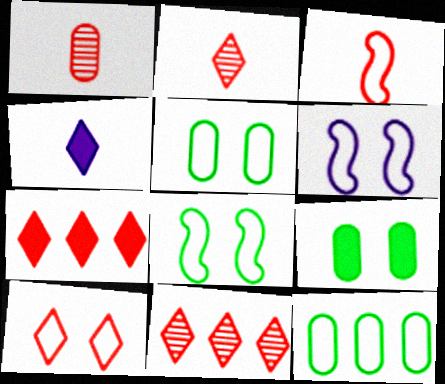[[2, 7, 10], 
[5, 6, 10]]